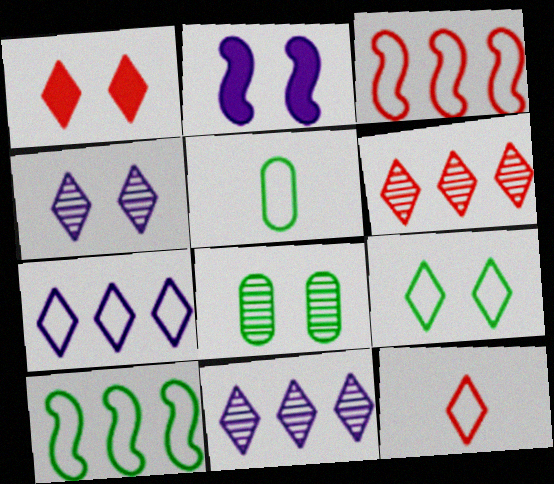[[1, 4, 9], 
[1, 6, 12], 
[2, 5, 6], 
[5, 9, 10], 
[7, 9, 12]]